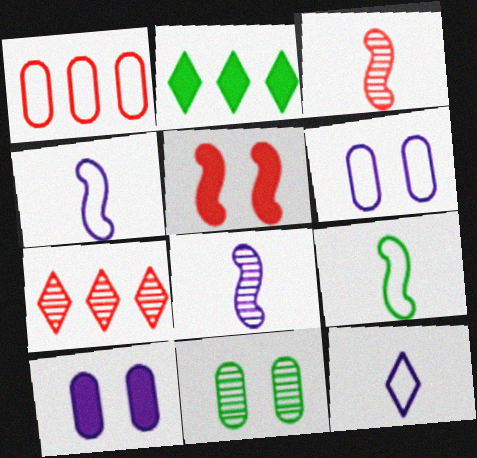[[2, 3, 6], 
[2, 9, 11], 
[7, 8, 11], 
[7, 9, 10]]